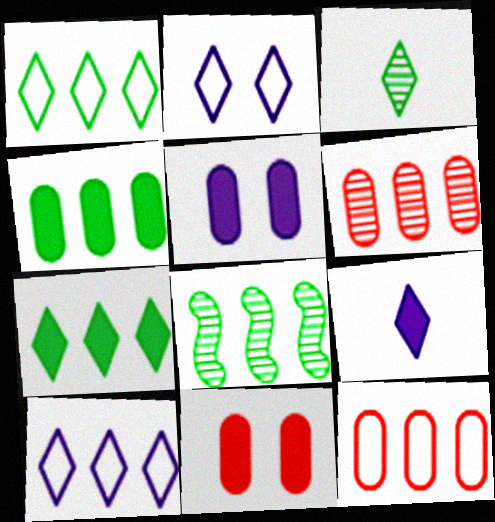[[1, 4, 8]]